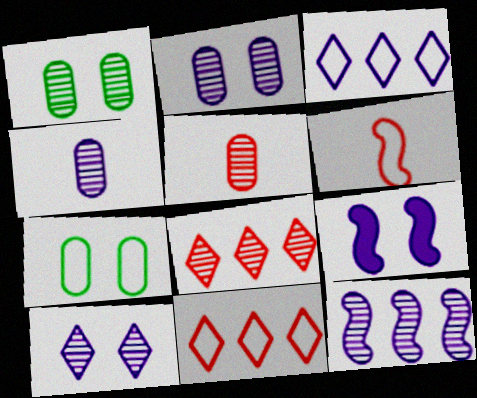[[3, 4, 9], 
[3, 6, 7], 
[4, 10, 12]]